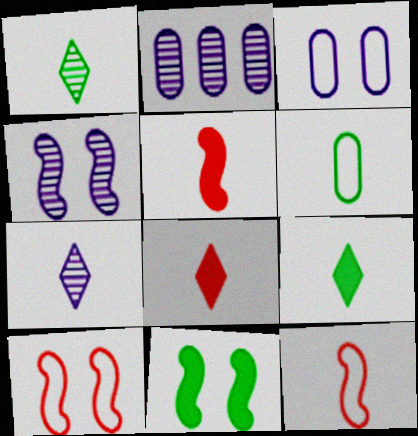[[2, 4, 7], 
[2, 9, 10], 
[4, 10, 11], 
[5, 6, 7]]